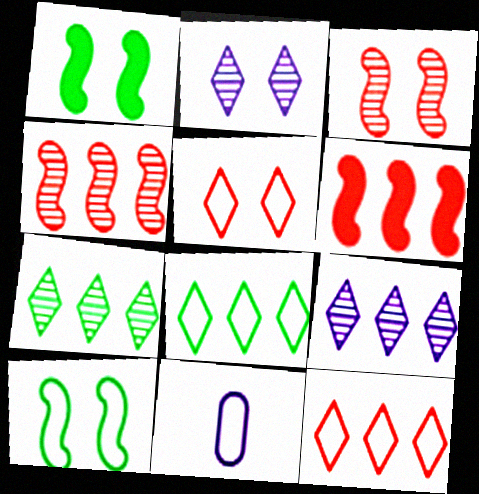[[10, 11, 12]]